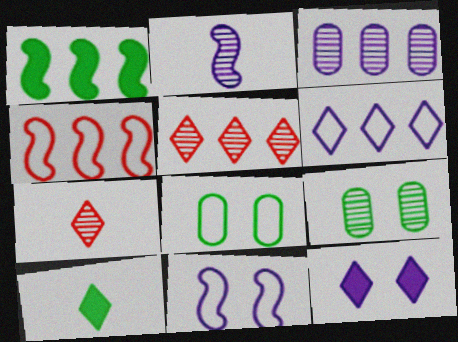[[2, 5, 9]]